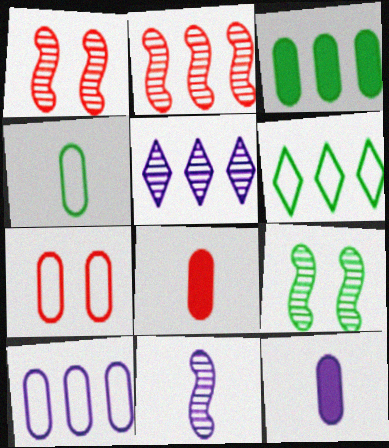[[1, 6, 12], 
[2, 9, 11], 
[4, 7, 10]]